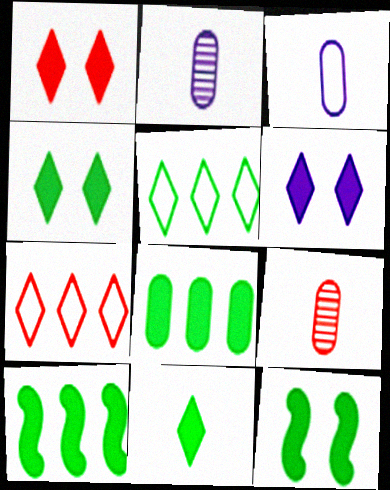[[1, 4, 6], 
[2, 7, 12], 
[8, 11, 12]]